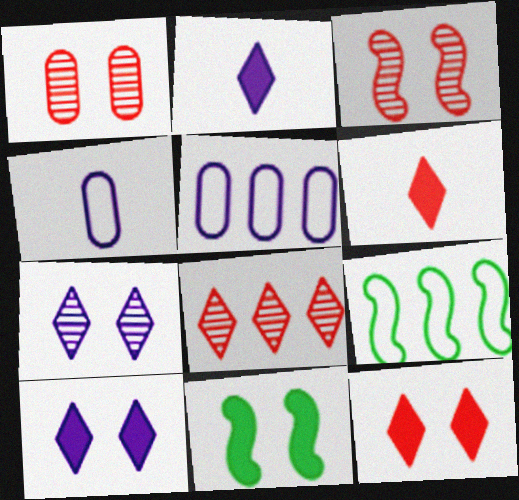[[1, 2, 9], 
[4, 8, 11]]